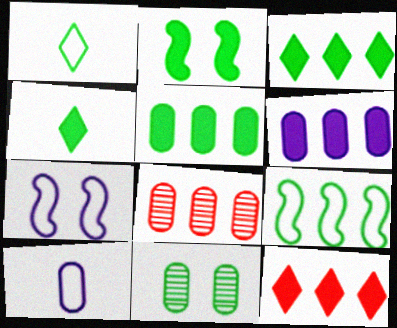[[2, 4, 5], 
[4, 7, 8], 
[4, 9, 11]]